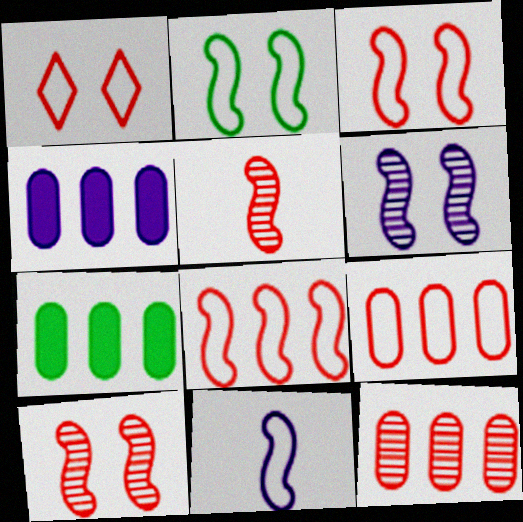[[2, 8, 11]]